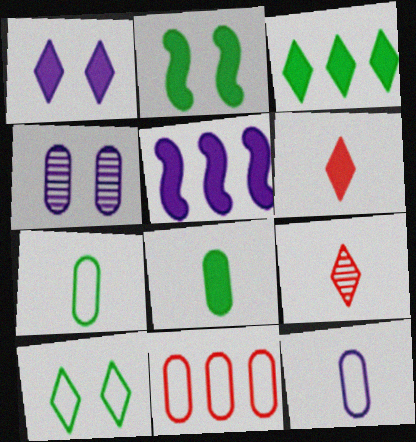[[1, 3, 6], 
[2, 3, 8], 
[4, 8, 11]]